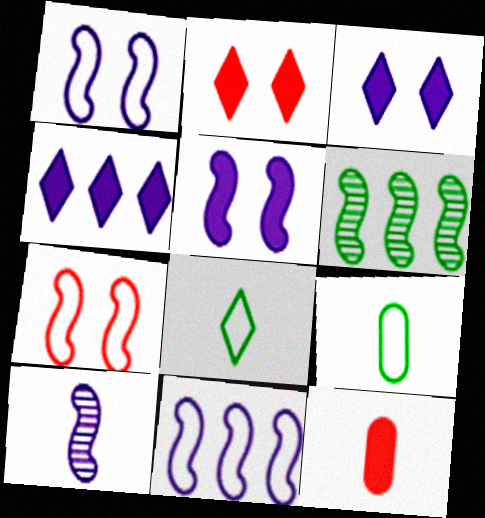[[5, 10, 11], 
[8, 10, 12]]